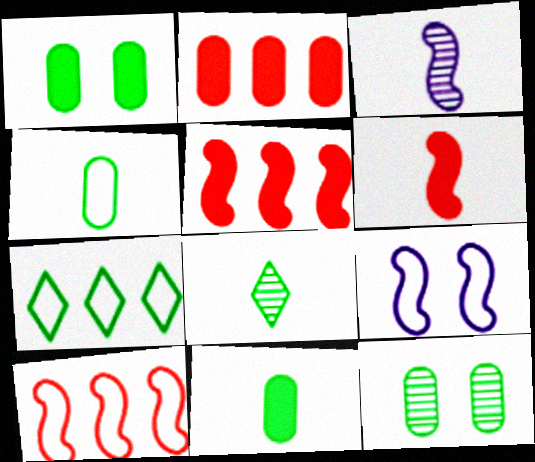[[2, 8, 9]]